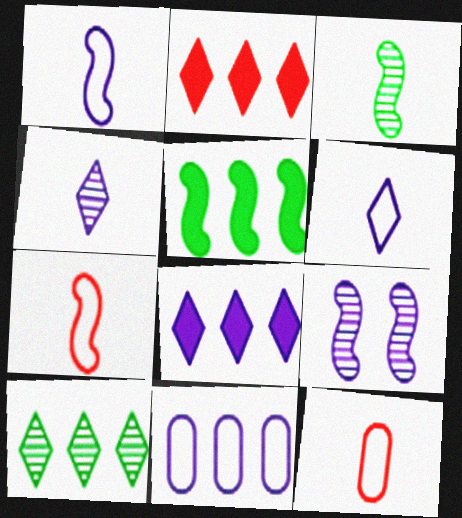[[5, 7, 9]]